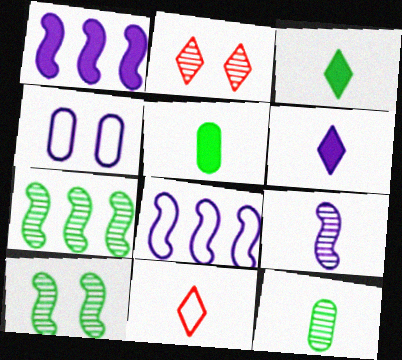[[2, 5, 8], 
[5, 9, 11]]